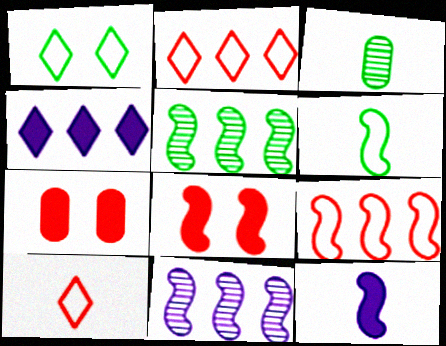[[3, 10, 12], 
[6, 8, 11]]